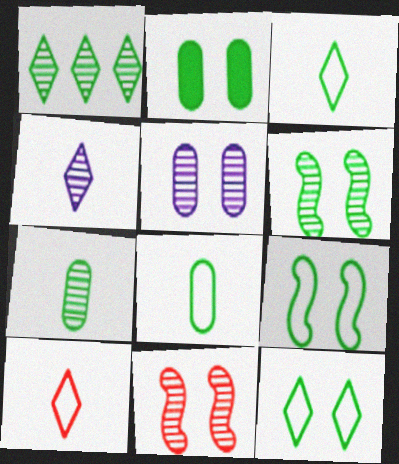[[1, 6, 7], 
[2, 6, 12]]